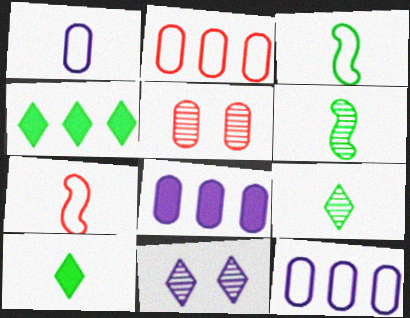[]